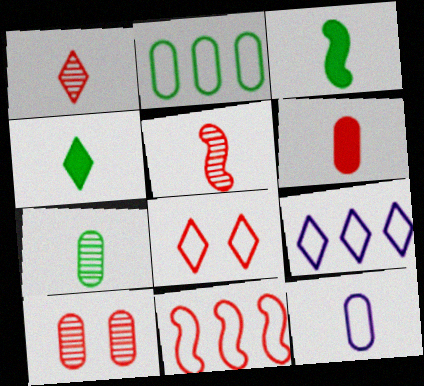[[1, 3, 12], 
[2, 9, 11], 
[3, 9, 10], 
[4, 5, 12], 
[6, 7, 12]]